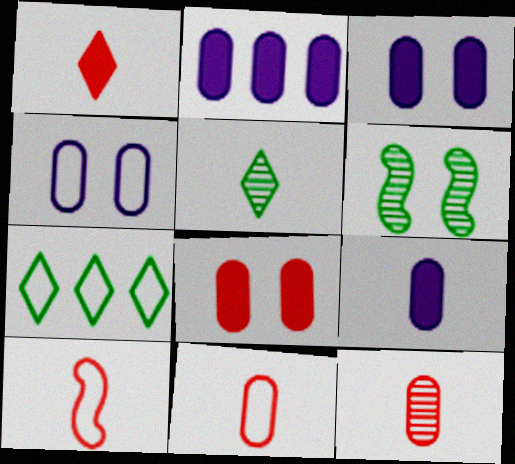[[1, 10, 12], 
[2, 3, 9], 
[4, 7, 10], 
[5, 9, 10]]